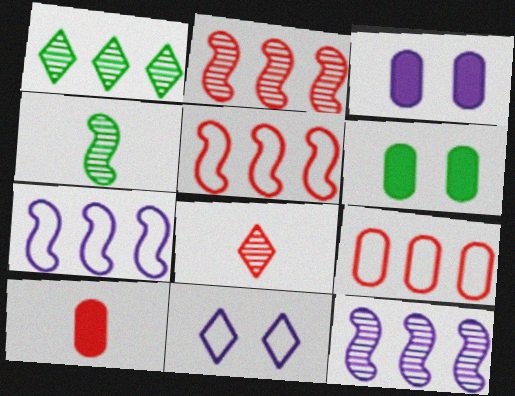[[6, 7, 8]]